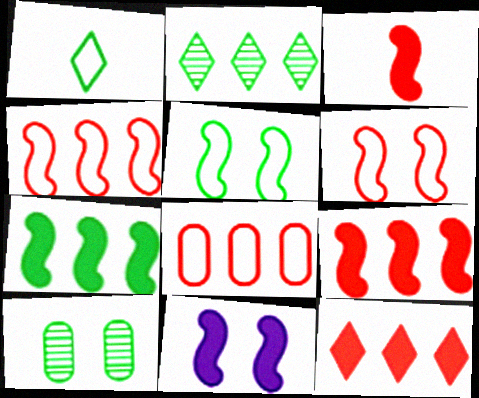[[1, 7, 10], 
[3, 7, 11]]